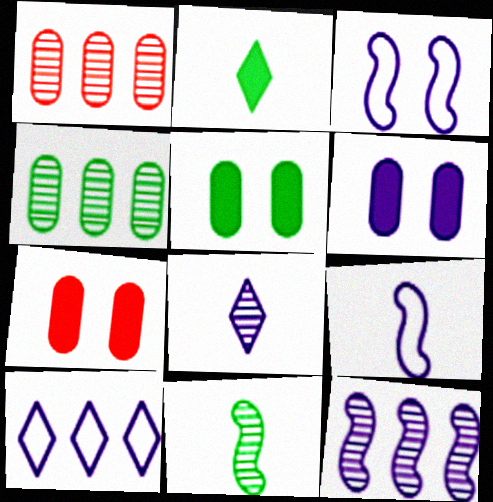[[1, 2, 3], 
[5, 6, 7], 
[7, 10, 11]]